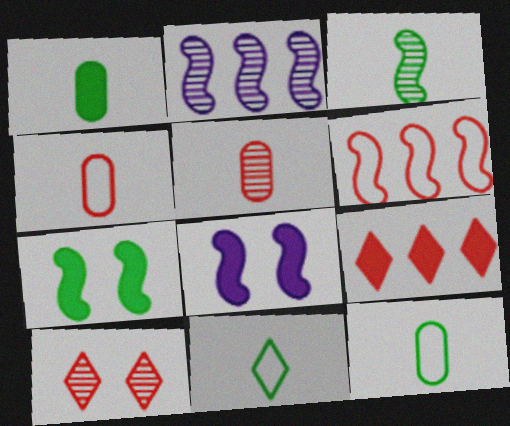[[1, 3, 11], 
[1, 8, 9], 
[3, 6, 8]]